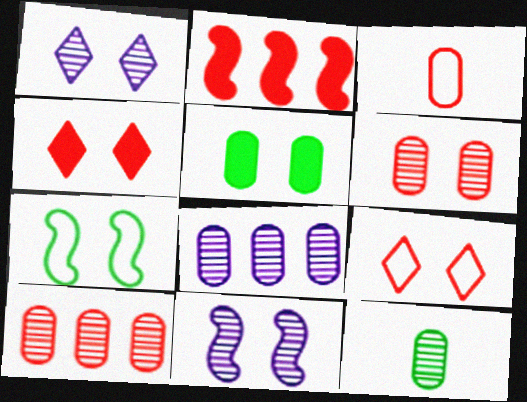[[3, 5, 8], 
[5, 9, 11], 
[6, 8, 12]]